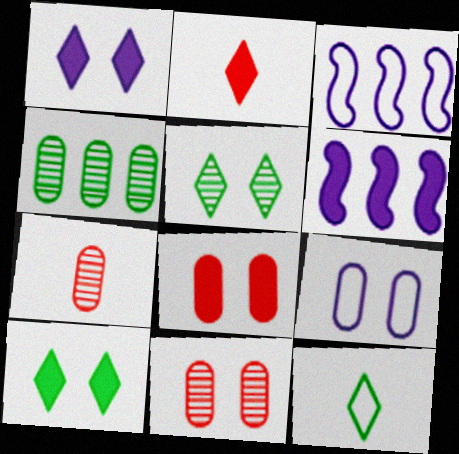[[3, 7, 10], 
[6, 11, 12]]